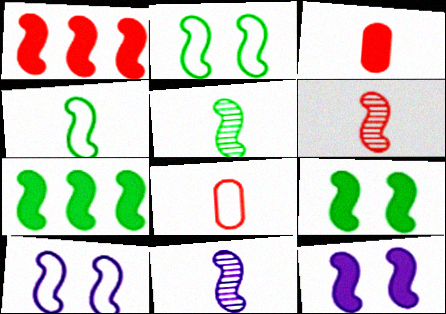[[1, 2, 11], 
[1, 5, 10], 
[2, 5, 7], 
[5, 6, 11], 
[6, 7, 10]]